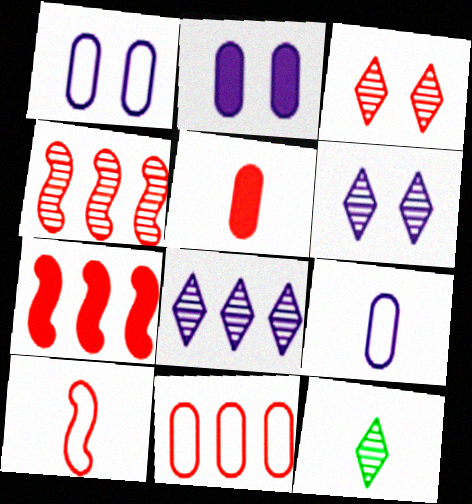[[1, 7, 12], 
[3, 8, 12]]